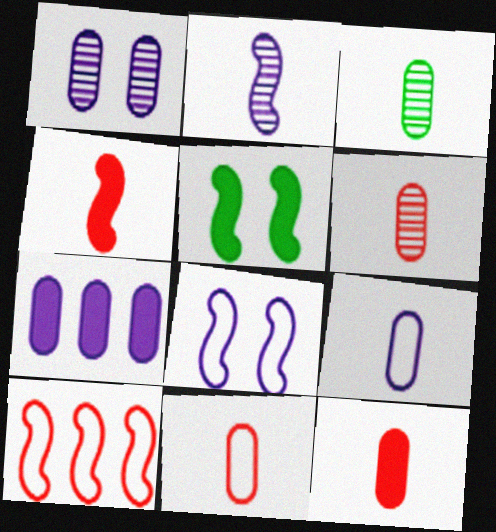[[1, 7, 9], 
[2, 5, 10], 
[3, 9, 12], 
[6, 11, 12]]